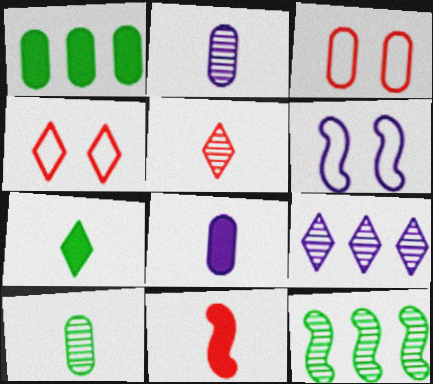[[1, 2, 3], 
[1, 5, 6], 
[4, 7, 9], 
[4, 8, 12], 
[6, 8, 9], 
[6, 11, 12], 
[7, 8, 11]]